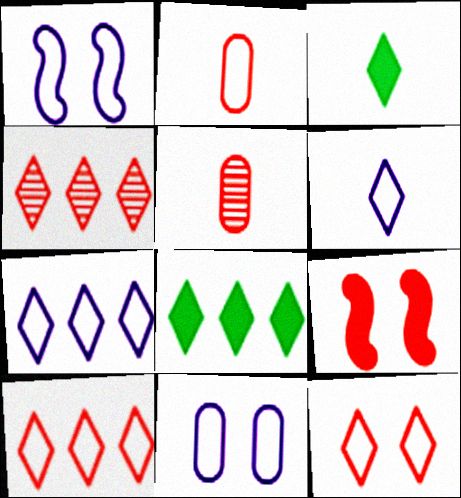[[1, 5, 8], 
[2, 4, 9], 
[4, 7, 8], 
[5, 9, 10]]